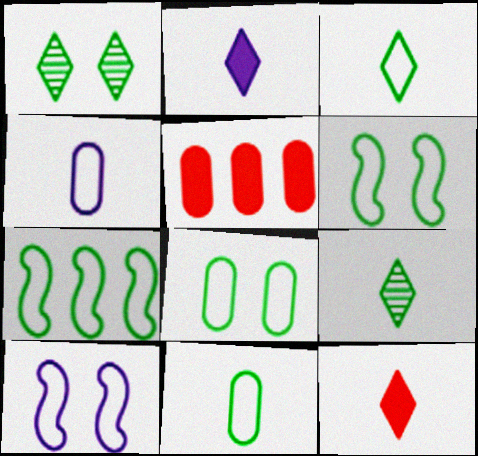[[3, 7, 8], 
[5, 9, 10]]